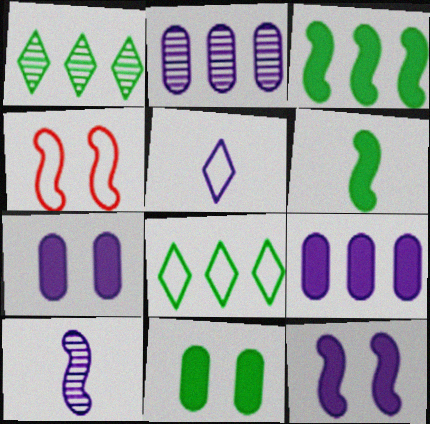[[2, 5, 12], 
[3, 4, 10]]